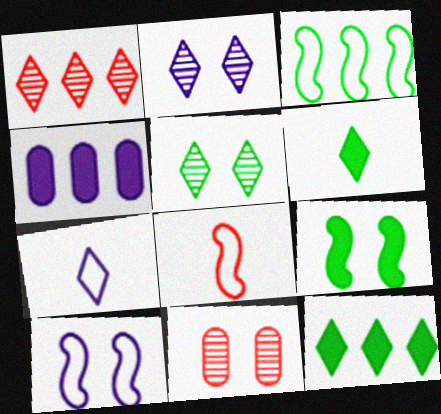[[1, 3, 4], 
[3, 8, 10], 
[4, 5, 8]]